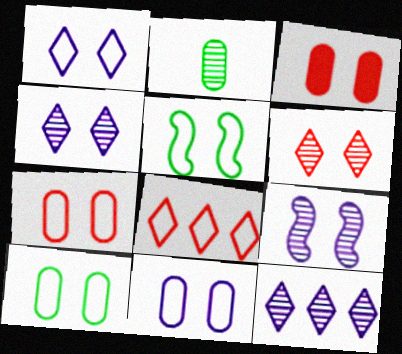[[1, 5, 7], 
[3, 4, 5], 
[7, 10, 11]]